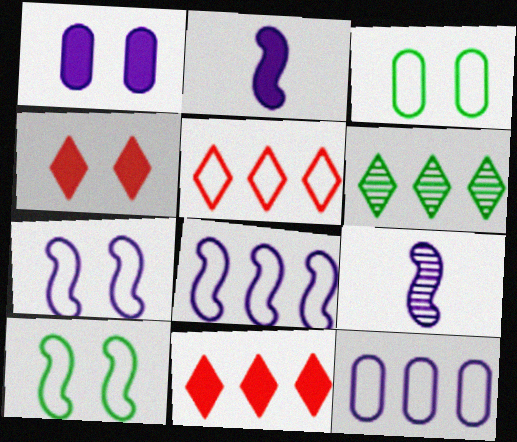[[3, 9, 11]]